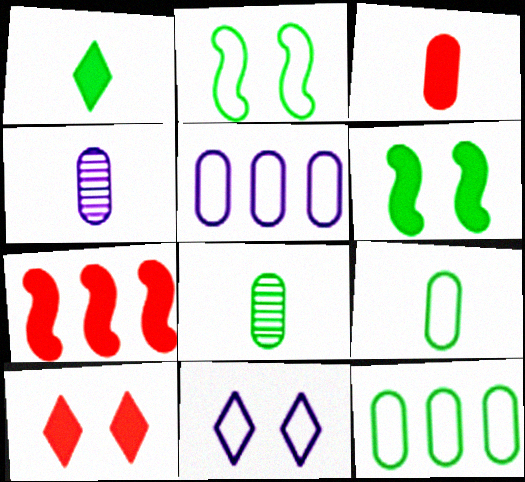[[3, 4, 9], 
[3, 7, 10], 
[7, 8, 11]]